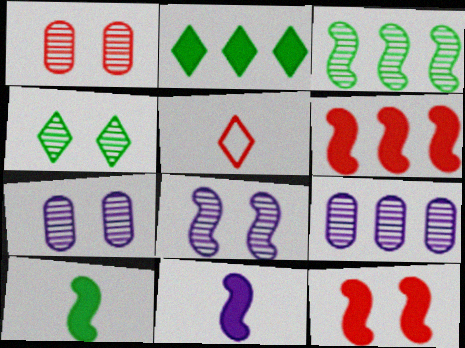[[1, 4, 8], 
[1, 5, 6]]